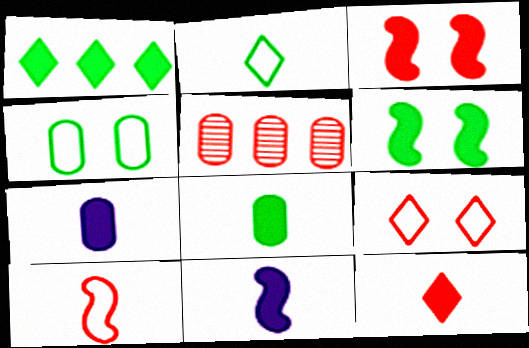[[1, 3, 7], 
[1, 6, 8], 
[4, 5, 7], 
[8, 11, 12]]